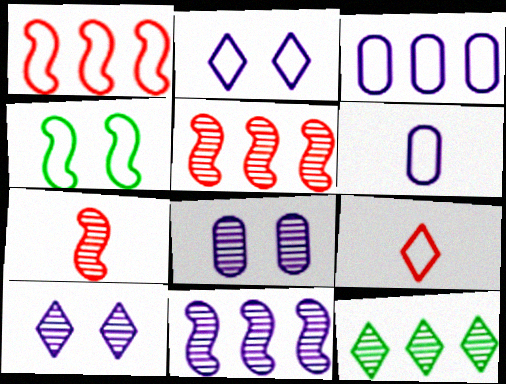[[3, 4, 9], 
[7, 8, 12]]